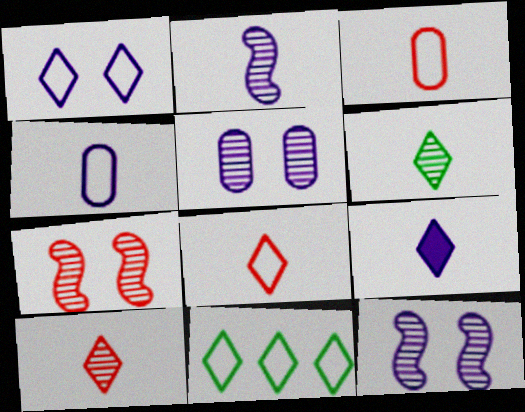[[1, 8, 11], 
[2, 4, 9], 
[6, 8, 9]]